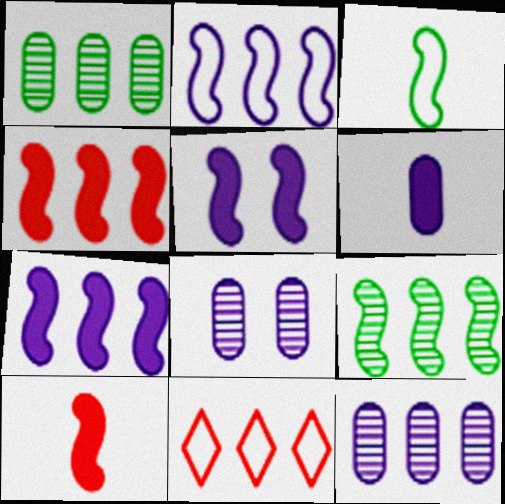[[1, 7, 11], 
[2, 4, 9]]